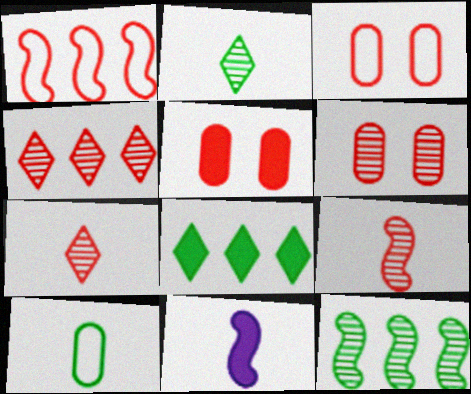[[1, 5, 7], 
[3, 5, 6], 
[4, 6, 9], 
[5, 8, 11], 
[7, 10, 11]]